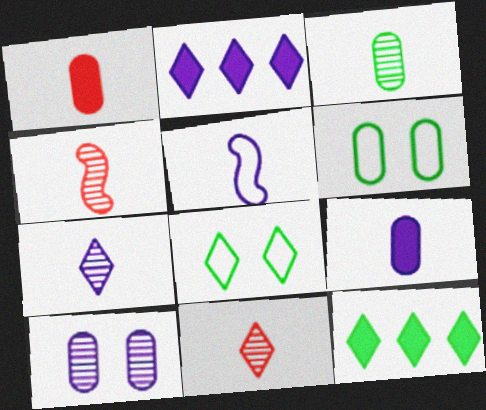[[2, 4, 6], 
[2, 5, 10], 
[2, 8, 11], 
[3, 4, 7], 
[5, 7, 9]]